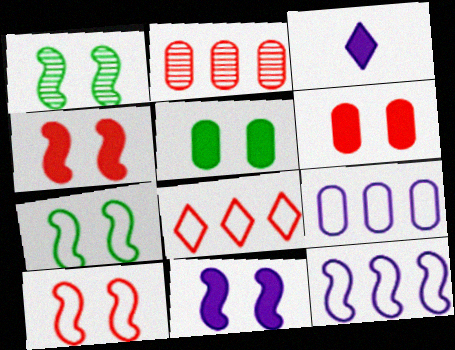[[1, 10, 11], 
[2, 3, 7]]